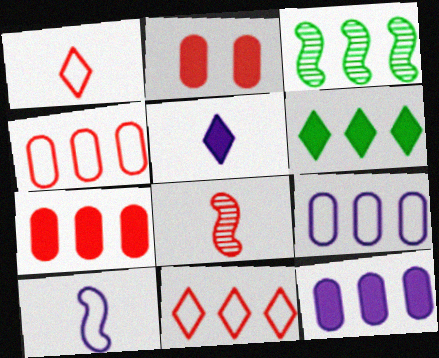[[2, 8, 11], 
[3, 11, 12]]